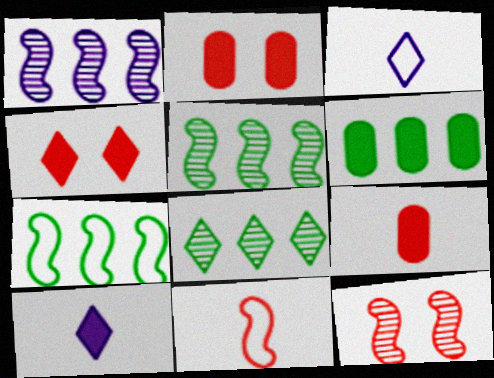[[2, 3, 5], 
[3, 4, 8], 
[3, 6, 12], 
[6, 7, 8]]